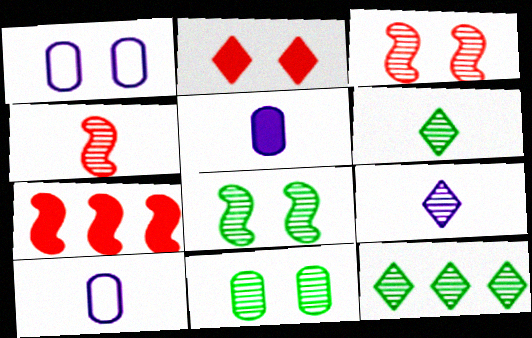[[1, 2, 8], 
[1, 6, 7]]